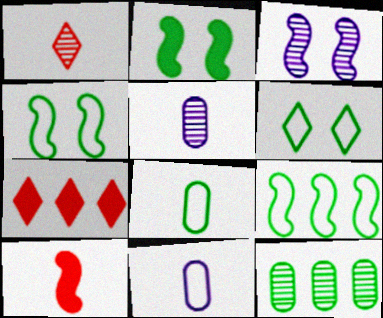[[1, 3, 12], 
[3, 7, 8], 
[3, 9, 10], 
[4, 5, 7], 
[6, 8, 9]]